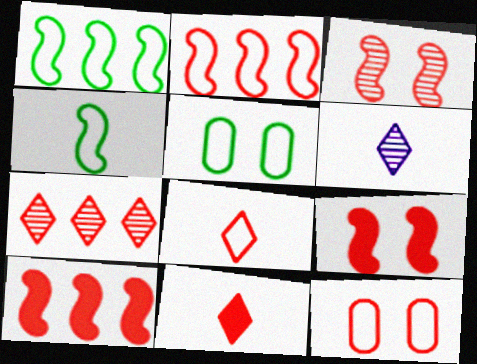[[2, 8, 12], 
[5, 6, 10]]